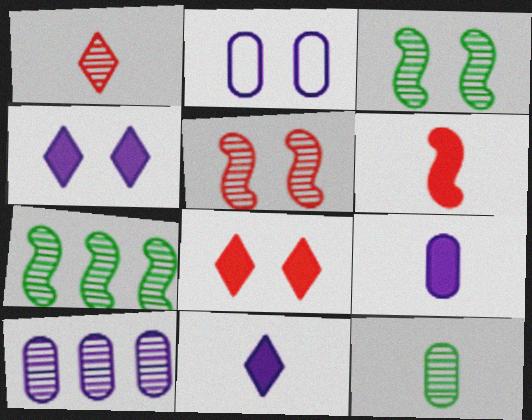[[1, 3, 10], 
[2, 3, 8], 
[2, 9, 10]]